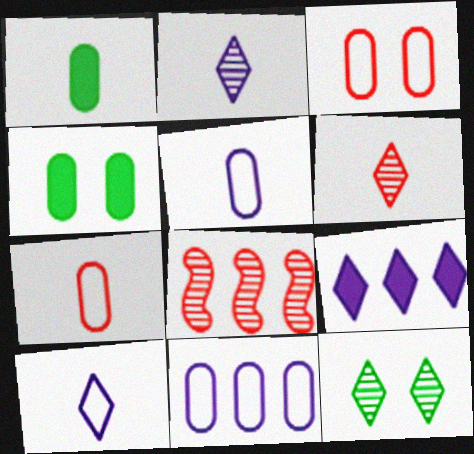[[4, 8, 10]]